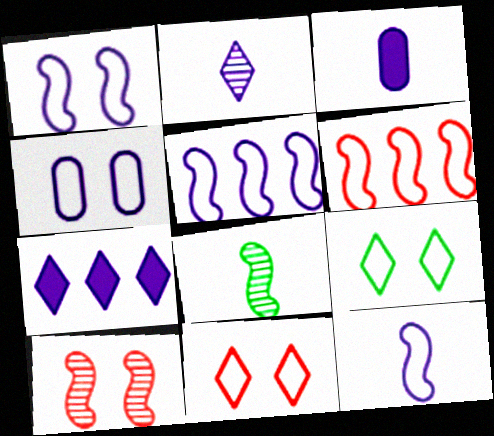[[1, 5, 12], 
[2, 3, 12]]